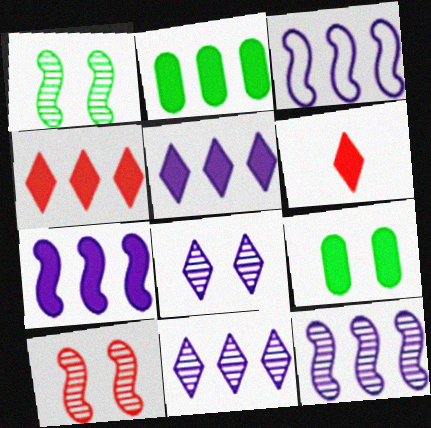[[2, 4, 7], 
[3, 7, 12], 
[6, 7, 9]]